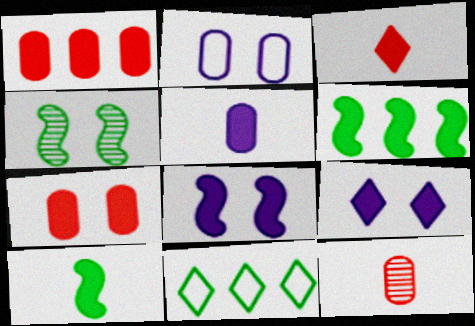[[1, 9, 10], 
[3, 5, 10], 
[8, 11, 12]]